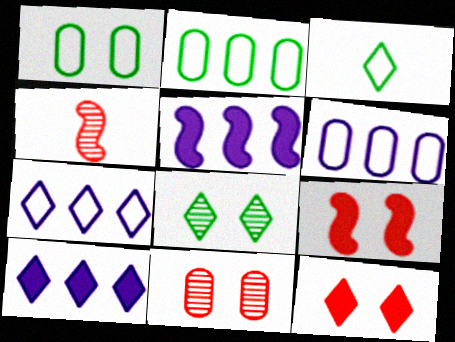[[1, 4, 10], 
[3, 5, 11]]